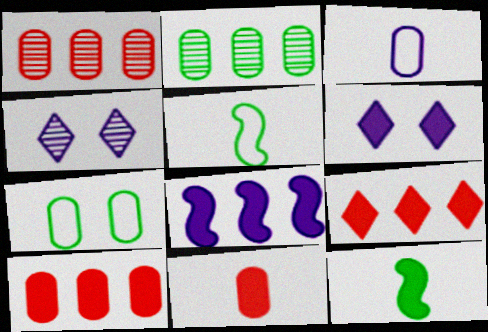[[1, 5, 6], 
[3, 4, 8], 
[4, 5, 10], 
[6, 10, 12]]